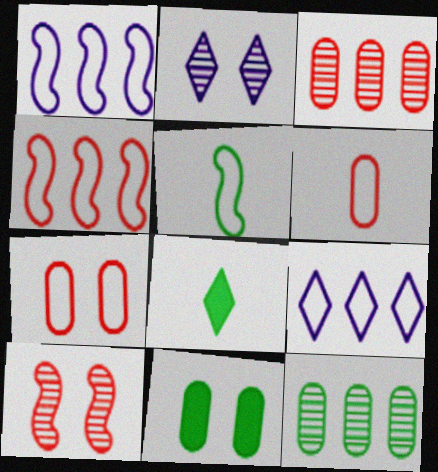[[5, 7, 9]]